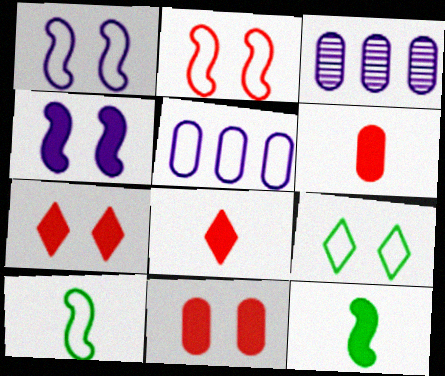[[3, 7, 10]]